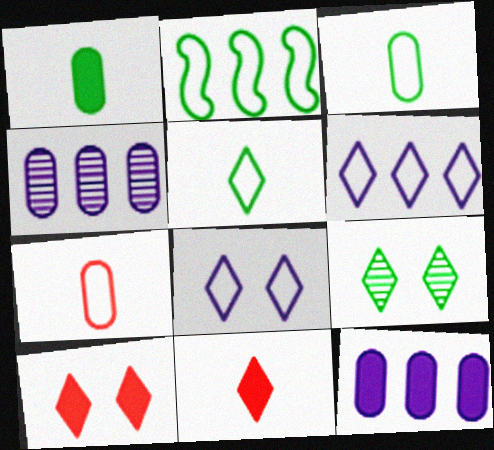[[1, 2, 9], 
[2, 7, 8], 
[6, 9, 11], 
[8, 9, 10]]